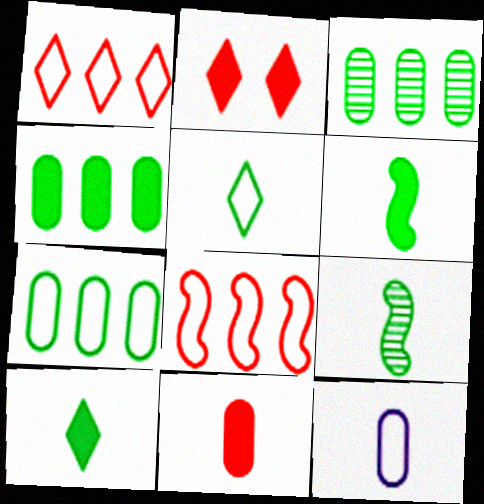[[3, 4, 7]]